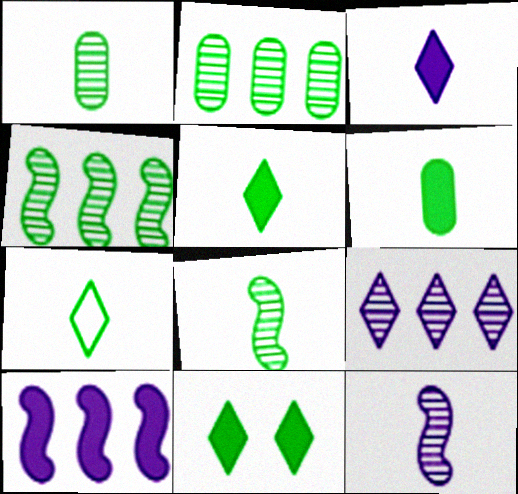[[6, 7, 8]]